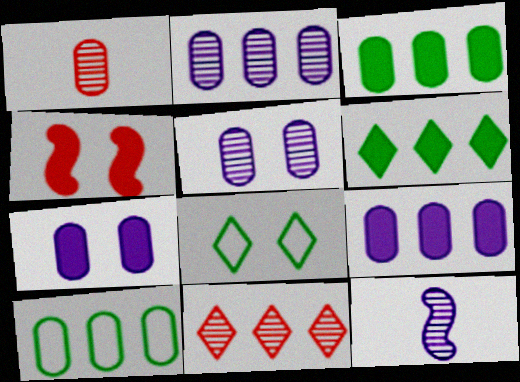[[1, 7, 10], 
[4, 5, 8]]